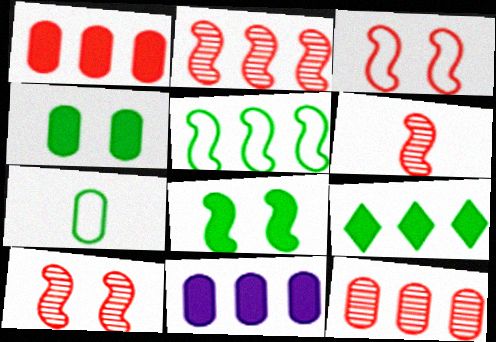[[2, 6, 10]]